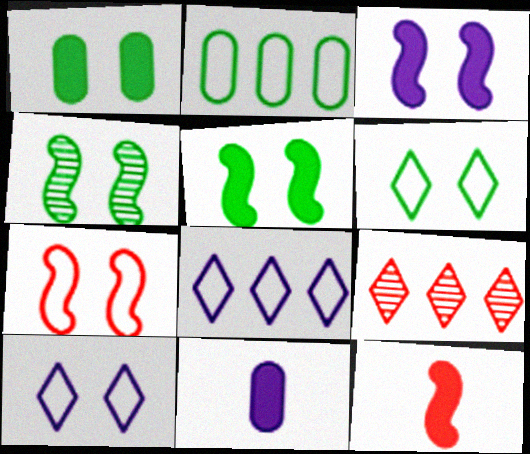[[1, 4, 6], 
[3, 4, 7]]